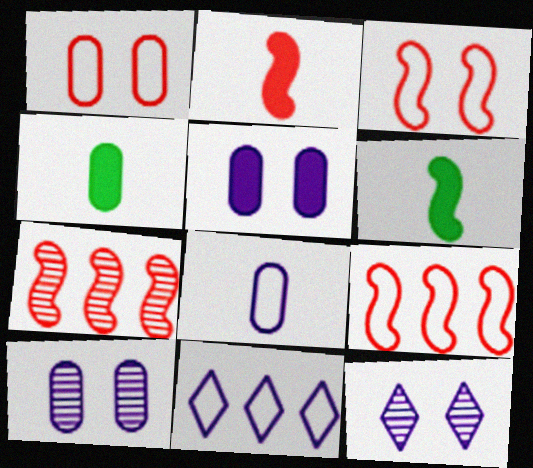[[2, 3, 7], 
[4, 9, 12]]